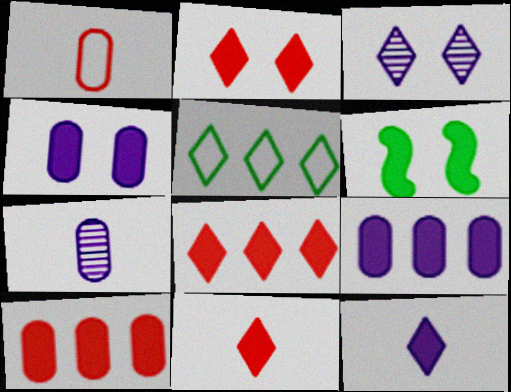[[2, 4, 6], 
[2, 8, 11], 
[3, 5, 11], 
[6, 9, 11], 
[6, 10, 12]]